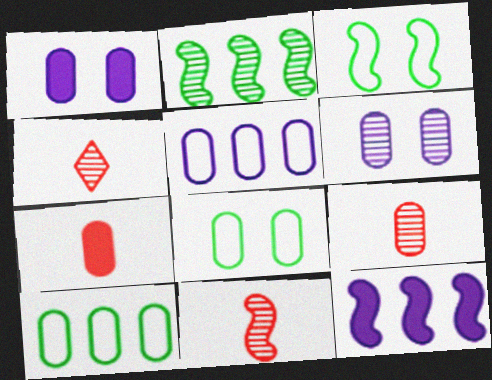[[1, 9, 10], 
[2, 4, 6], 
[3, 11, 12], 
[4, 8, 12], 
[4, 9, 11], 
[6, 7, 10]]